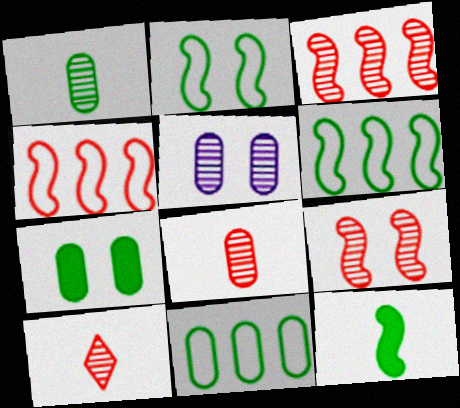[[1, 7, 11]]